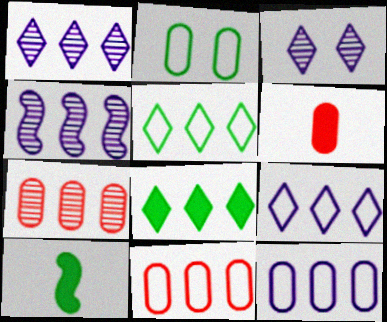[[3, 10, 11], 
[4, 8, 11]]